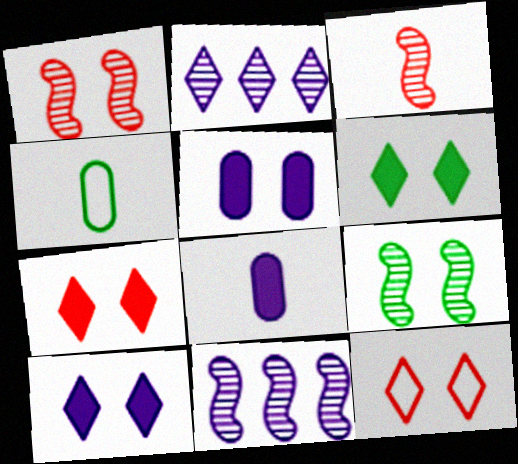[[3, 9, 11], 
[4, 7, 11], 
[5, 9, 12], 
[6, 7, 10]]